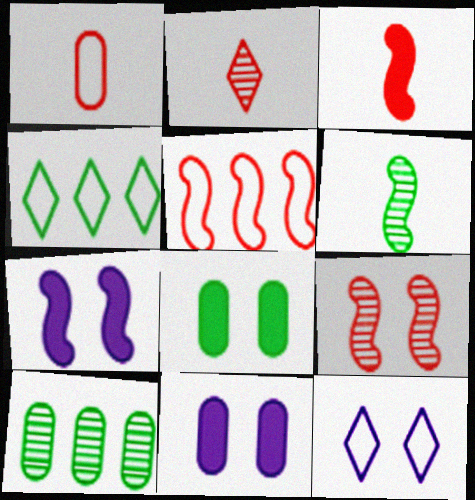[[1, 2, 3], 
[1, 10, 11], 
[3, 5, 9], 
[3, 10, 12], 
[4, 6, 8], 
[5, 6, 7], 
[8, 9, 12]]